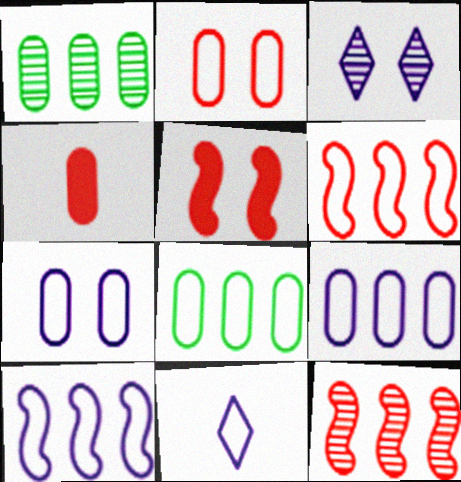[[1, 4, 7], 
[1, 5, 11], 
[7, 10, 11]]